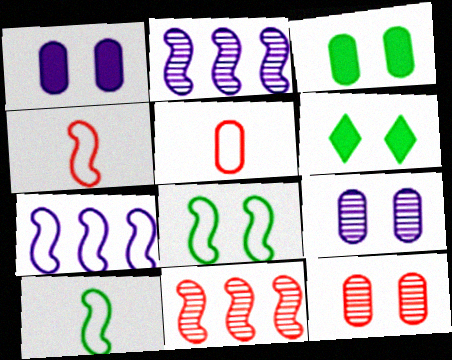[[2, 5, 6], 
[4, 7, 8]]